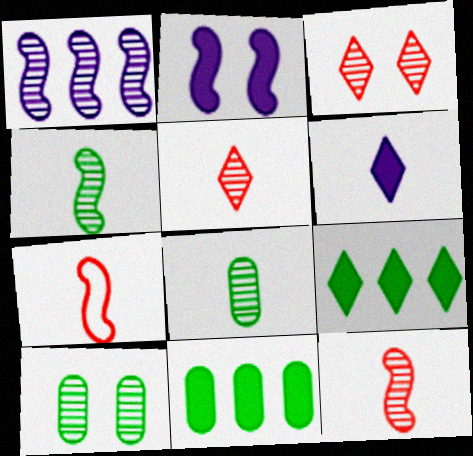[[1, 3, 8], 
[1, 5, 10], 
[6, 7, 8]]